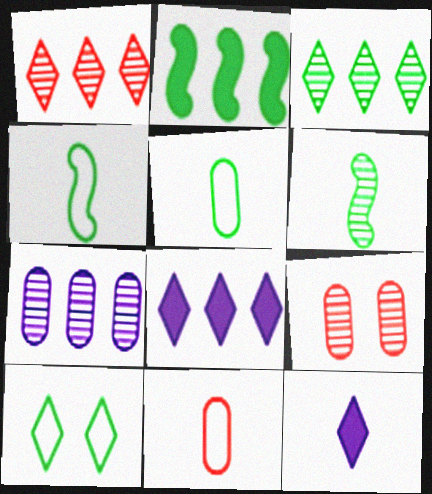[[1, 10, 12], 
[4, 8, 9], 
[6, 11, 12]]